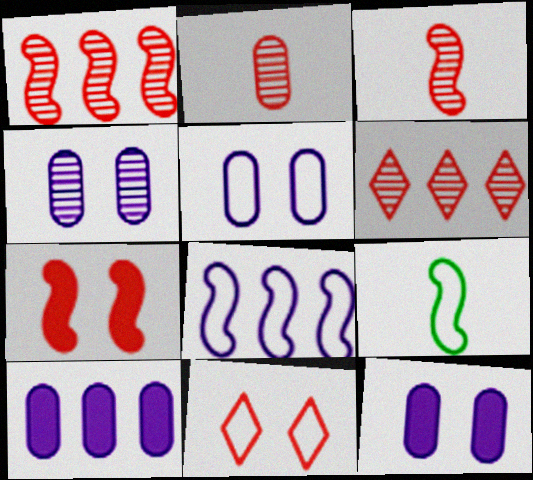[[4, 5, 12], 
[6, 9, 12]]